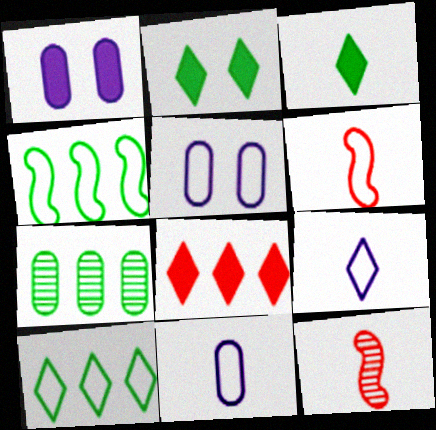[[1, 10, 12], 
[3, 11, 12], 
[5, 6, 10]]